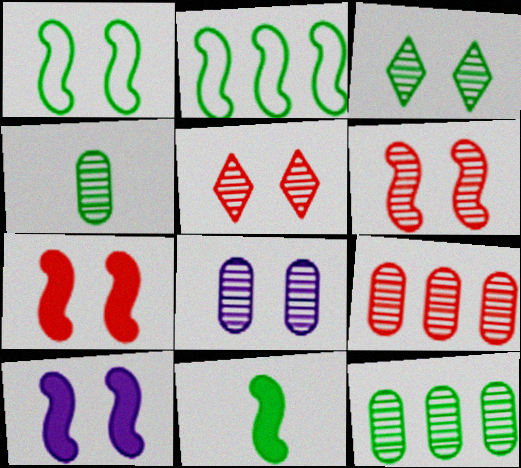[[1, 6, 10], 
[3, 6, 8], 
[4, 8, 9]]